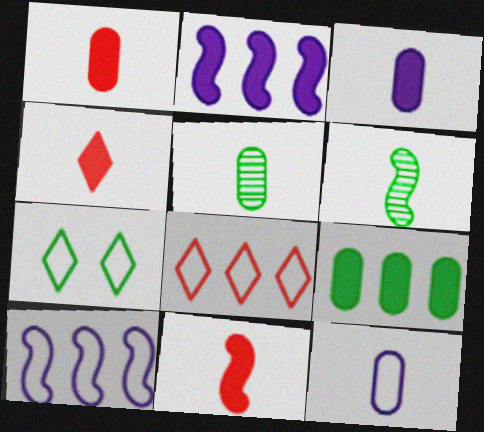[[1, 4, 11], 
[1, 5, 12], 
[4, 6, 12], 
[6, 7, 9]]